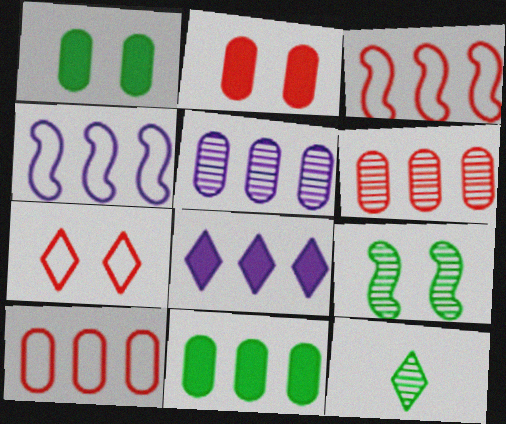[[2, 4, 12], 
[4, 5, 8], 
[5, 10, 11], 
[7, 8, 12]]